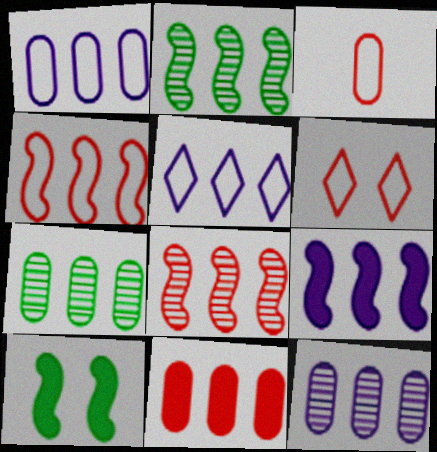[[1, 7, 11], 
[2, 4, 9], 
[2, 5, 11], 
[3, 4, 6], 
[5, 9, 12]]